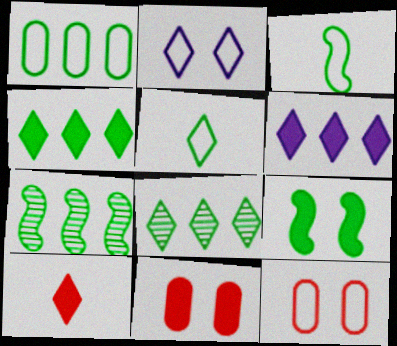[[1, 4, 7], 
[2, 8, 10], 
[3, 7, 9]]